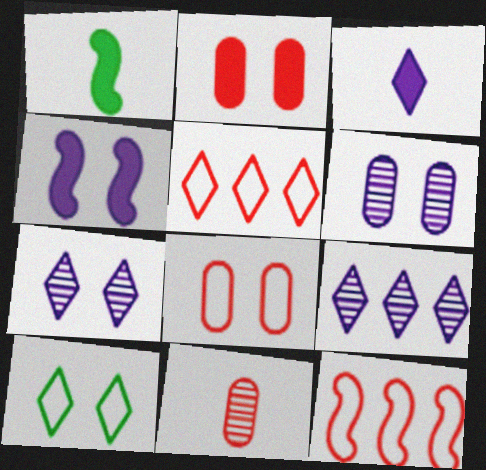[[1, 5, 6], 
[1, 8, 9]]